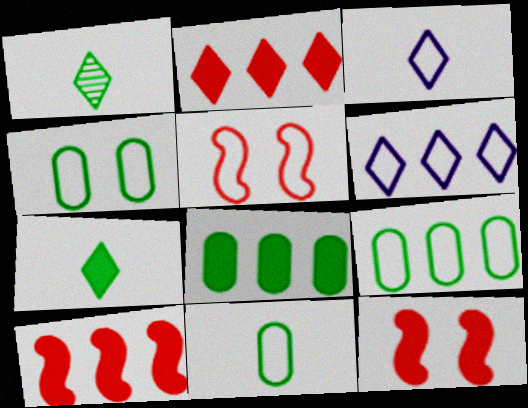[[3, 5, 9], 
[4, 9, 11], 
[5, 6, 11]]